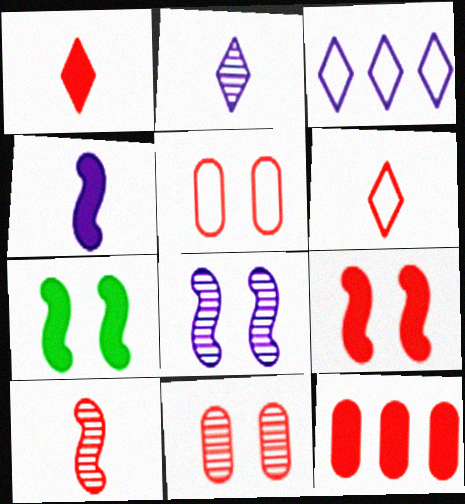[[1, 9, 12]]